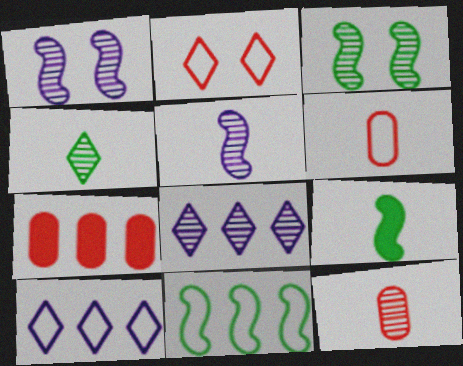[[3, 8, 12], 
[3, 9, 11], 
[4, 5, 12], 
[7, 8, 11]]